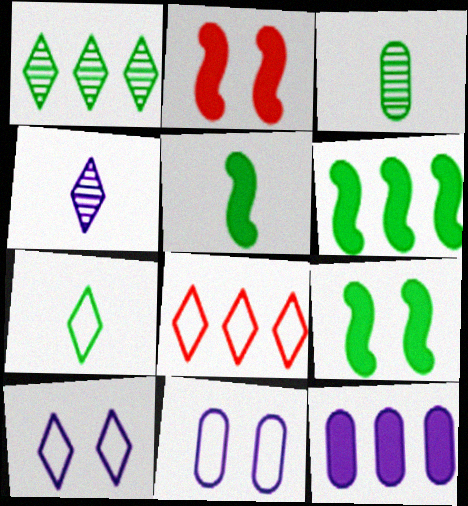[[3, 5, 7], 
[5, 6, 9], 
[7, 8, 10]]